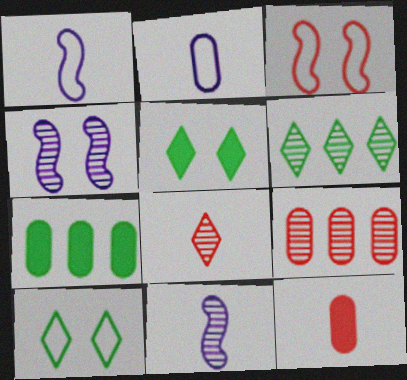[[1, 5, 9]]